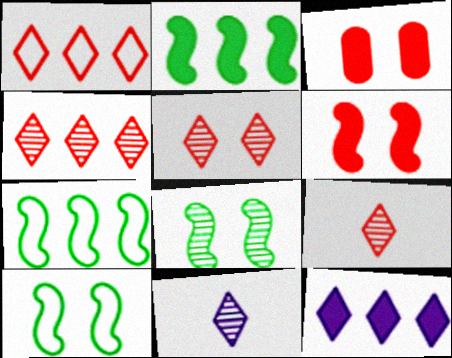[[3, 7, 11], 
[4, 5, 9]]